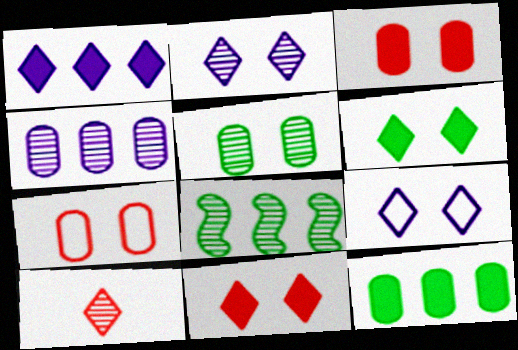[]